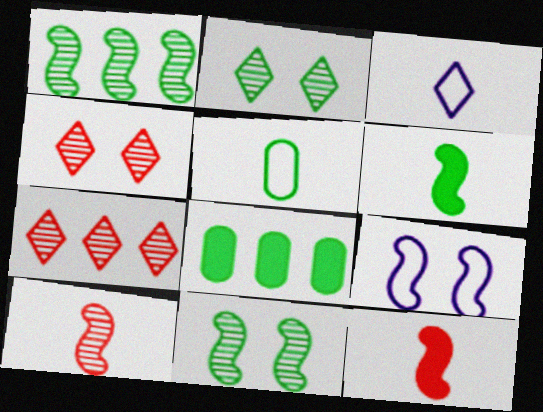[[1, 9, 12]]